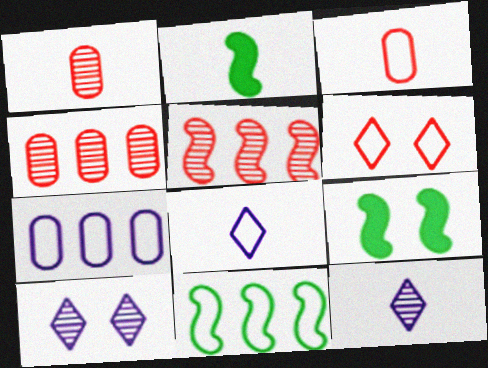[[1, 2, 8], 
[2, 3, 12], 
[4, 8, 9]]